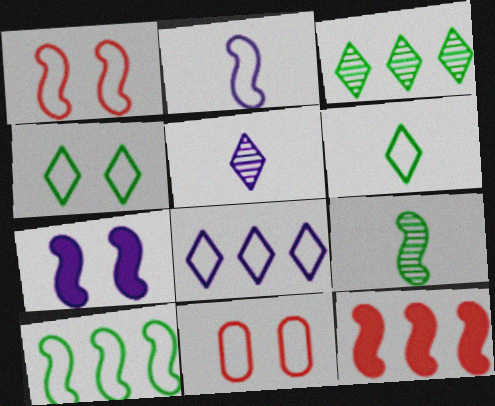[[1, 2, 10]]